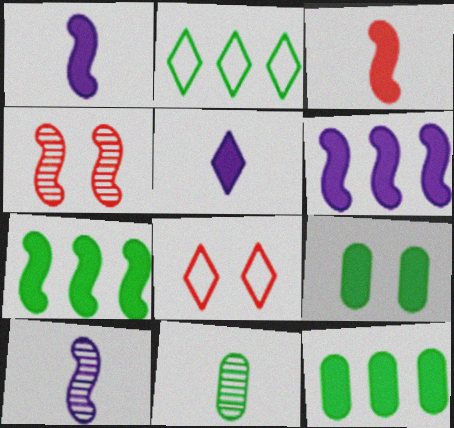[[6, 8, 11], 
[8, 10, 12]]